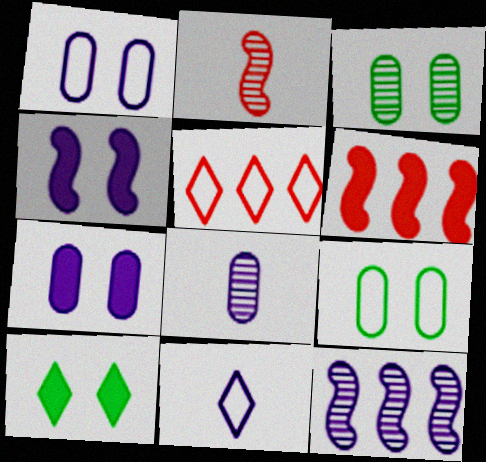[[3, 6, 11], 
[7, 11, 12]]